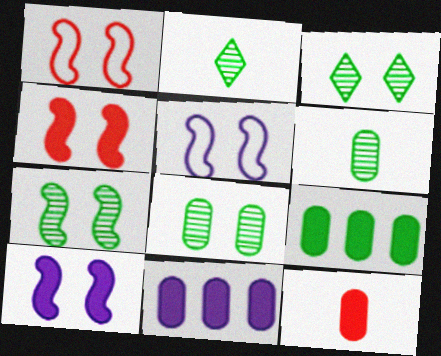[[1, 2, 11], 
[1, 7, 10], 
[3, 7, 8], 
[4, 5, 7]]